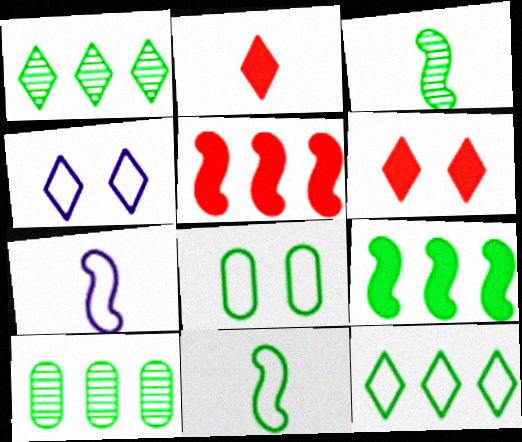[[1, 2, 4], 
[6, 7, 10], 
[8, 11, 12], 
[9, 10, 12]]